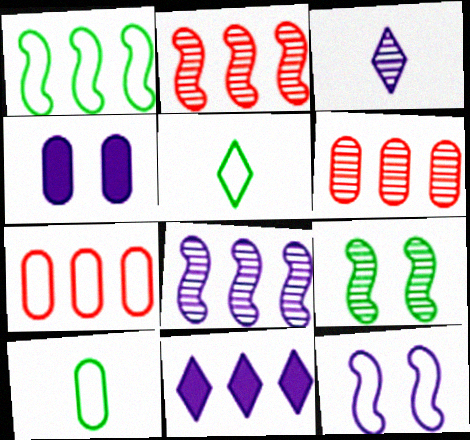[[1, 6, 11], 
[2, 4, 5], 
[3, 6, 9], 
[4, 6, 10], 
[5, 7, 12]]